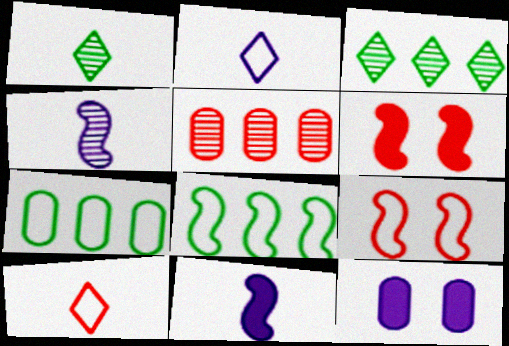[[2, 7, 9], 
[4, 6, 8], 
[5, 6, 10]]